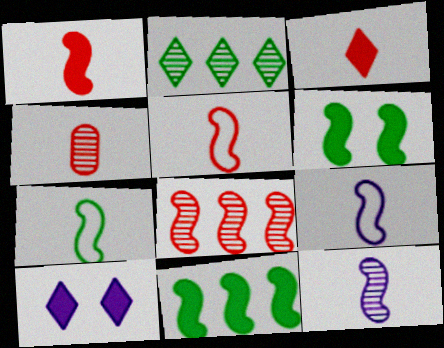[[1, 7, 12], 
[3, 4, 5], 
[5, 7, 9], 
[6, 8, 9]]